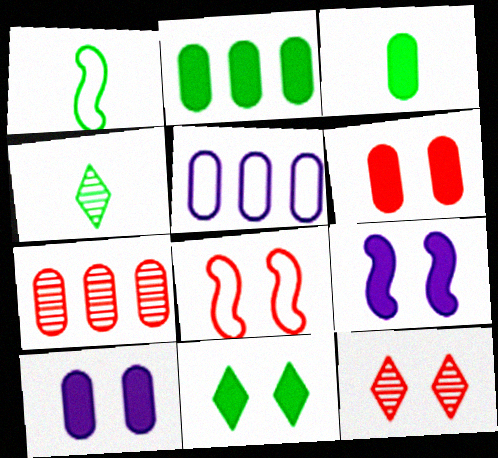[[1, 3, 4], 
[2, 5, 7], 
[6, 8, 12], 
[6, 9, 11]]